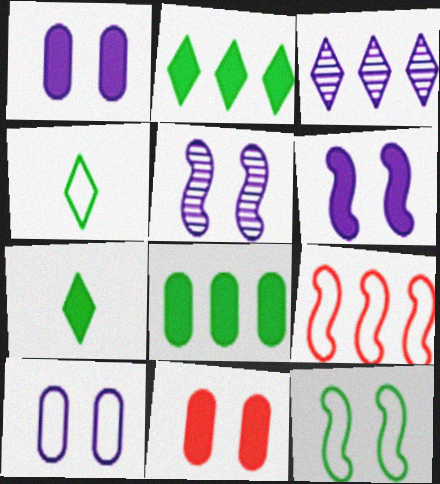[[3, 8, 9], 
[4, 9, 10]]